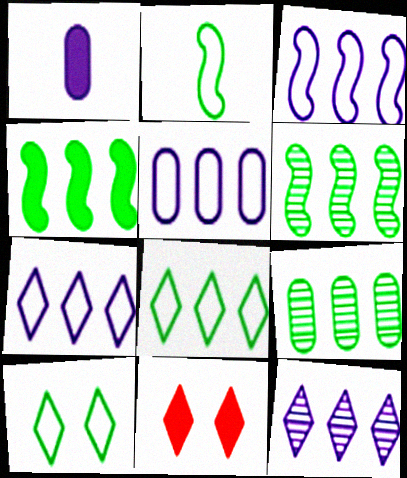[[1, 4, 11], 
[3, 5, 7], 
[4, 8, 9]]